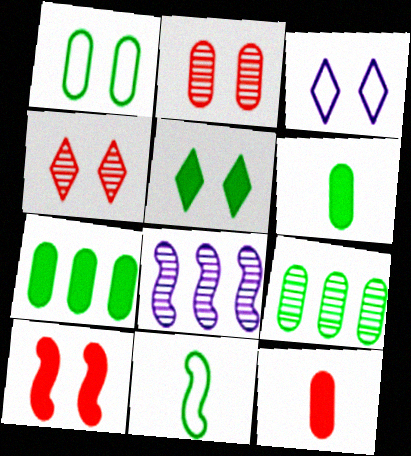[[1, 6, 9], 
[3, 4, 5], 
[5, 9, 11], 
[8, 10, 11]]